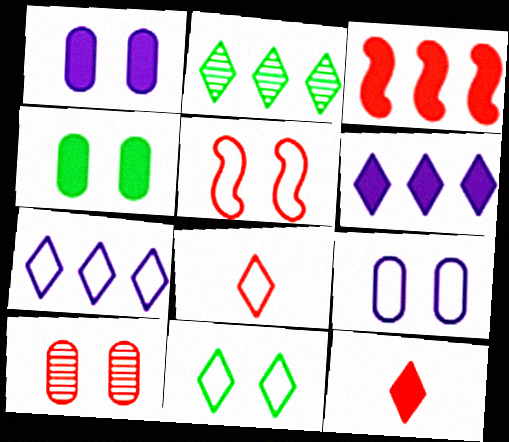[[3, 8, 10], 
[4, 9, 10], 
[5, 9, 11], 
[7, 8, 11]]